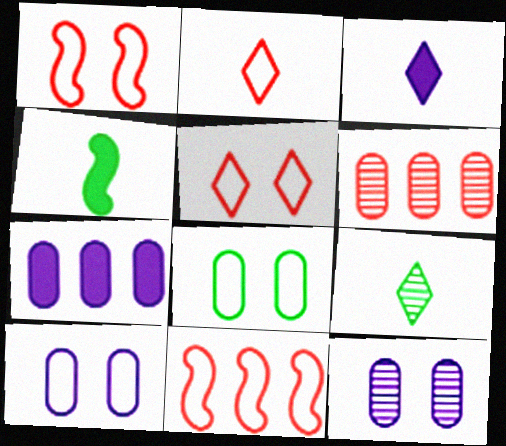[[1, 7, 9], 
[2, 3, 9]]